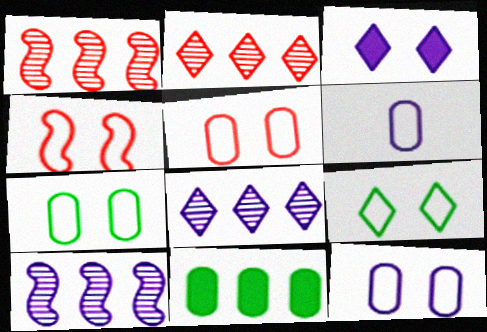[[3, 6, 10], 
[4, 9, 12], 
[5, 7, 12]]